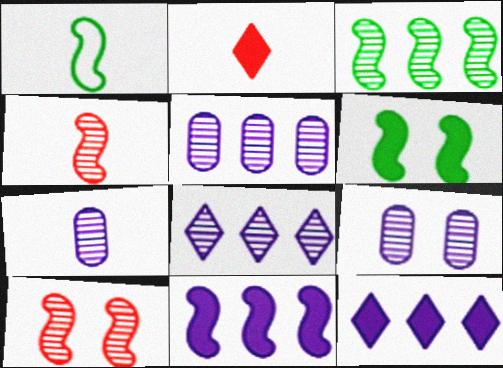[[1, 2, 7], 
[1, 3, 6], 
[1, 10, 11], 
[5, 7, 9]]